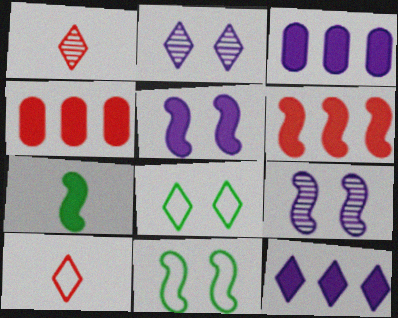[[1, 3, 11], 
[1, 8, 12], 
[5, 6, 7]]